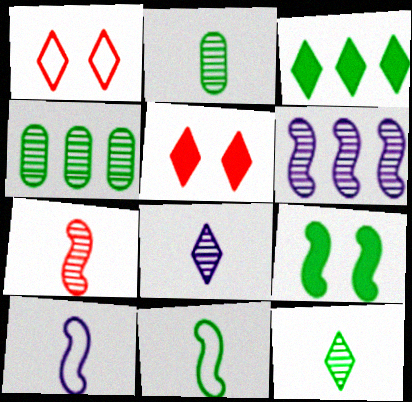[[1, 3, 8], 
[2, 7, 8], 
[4, 5, 10]]